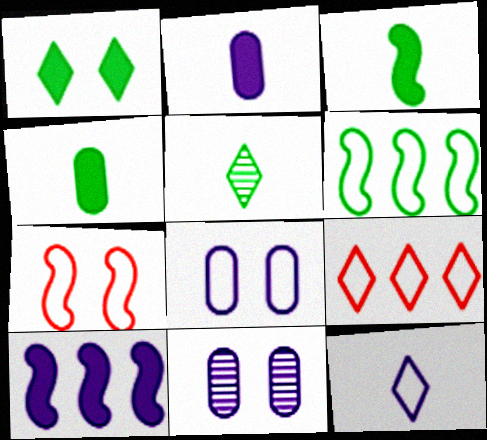[[1, 7, 11], 
[3, 9, 11], 
[10, 11, 12]]